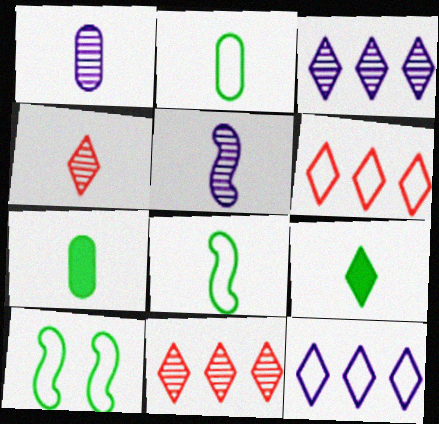[]